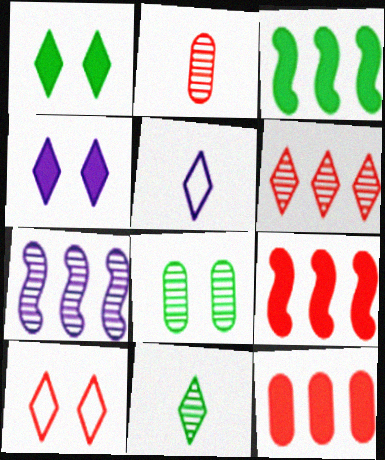[[1, 5, 6], 
[2, 9, 10], 
[5, 8, 9]]